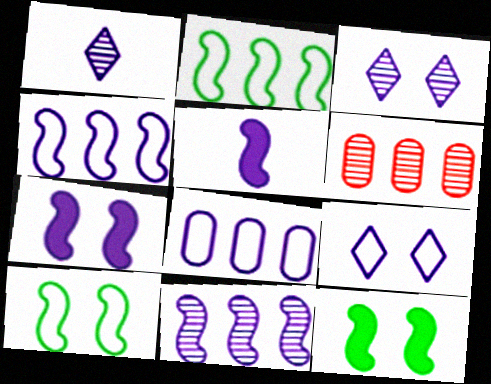[[1, 7, 8], 
[3, 5, 8]]